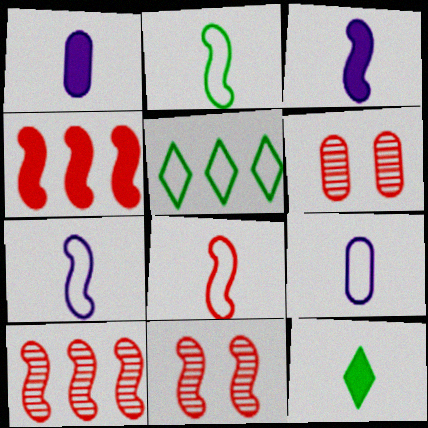[[1, 5, 11], 
[2, 7, 8], 
[3, 5, 6], 
[4, 8, 11]]